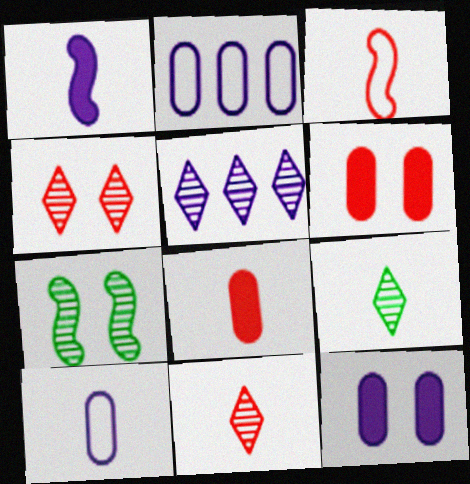[[3, 8, 11], 
[4, 5, 9]]